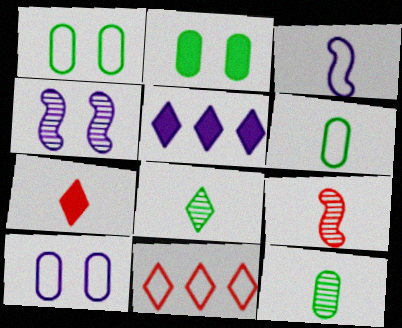[[1, 3, 11], 
[1, 5, 9], 
[3, 7, 12]]